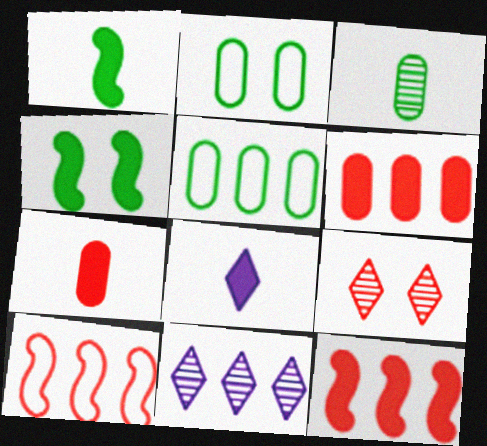[[1, 7, 8], 
[4, 6, 8], 
[5, 11, 12], 
[7, 9, 10]]